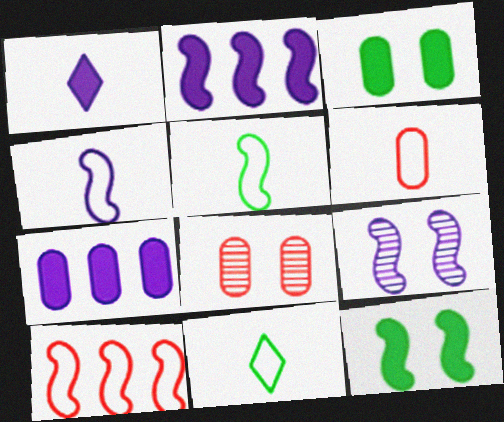[[2, 4, 9], 
[2, 8, 11], 
[4, 6, 11]]